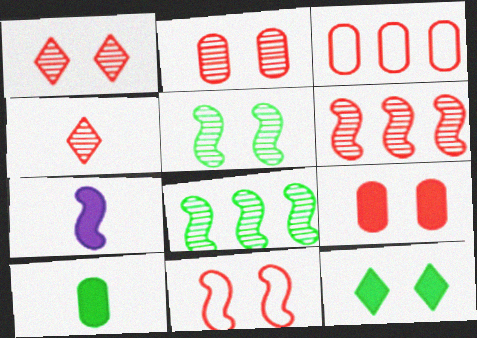[[1, 9, 11], 
[2, 4, 6], 
[7, 8, 11]]